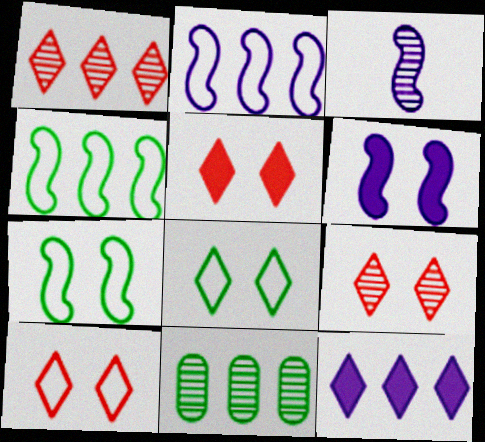[[2, 3, 6], 
[3, 9, 11], 
[5, 9, 10]]